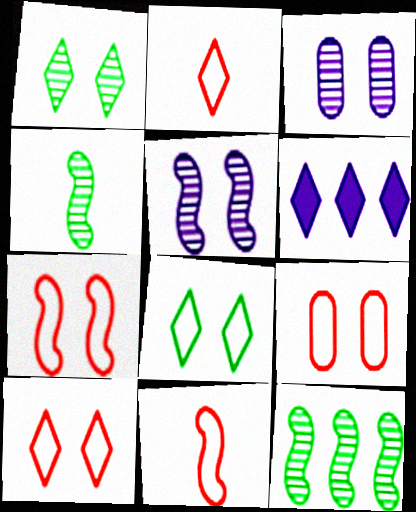[[1, 2, 6], 
[4, 6, 9], 
[7, 9, 10]]